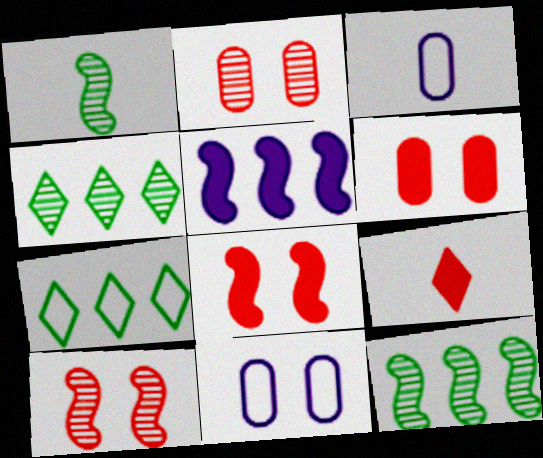[[1, 3, 9], 
[3, 4, 8], 
[9, 11, 12]]